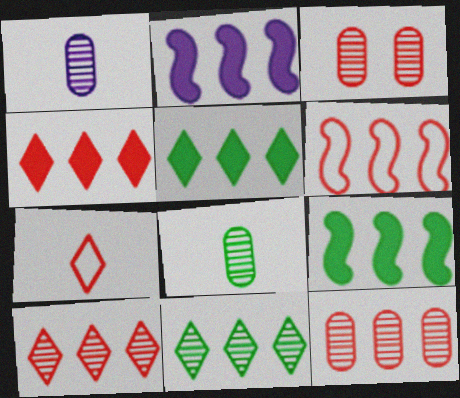[[4, 6, 12]]